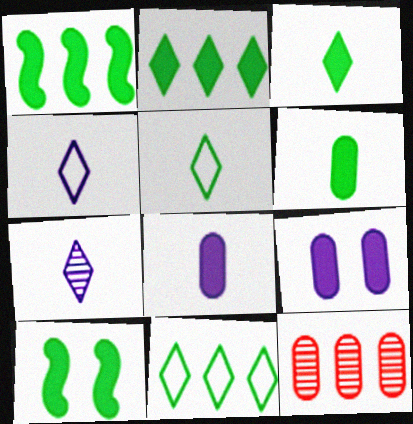[[2, 6, 10], 
[4, 10, 12]]